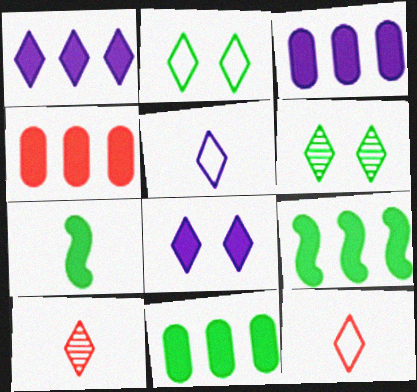[[1, 2, 10], 
[1, 4, 9], 
[1, 6, 12], 
[3, 4, 11], 
[4, 7, 8]]